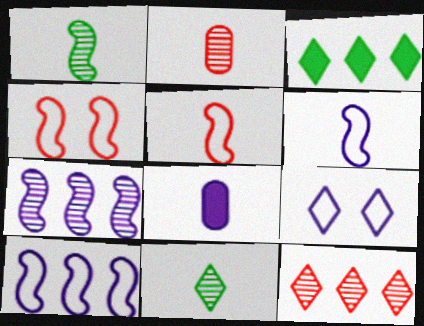[[5, 8, 11], 
[7, 8, 9]]